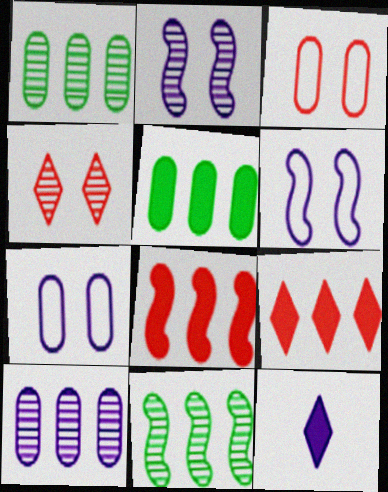[[3, 11, 12], 
[6, 10, 12]]